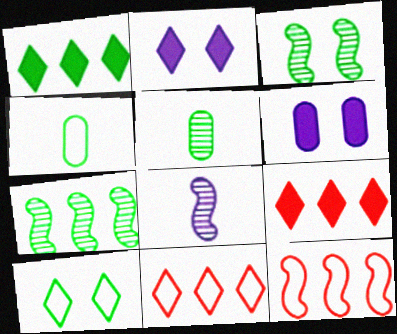[[1, 3, 4], 
[2, 5, 12]]